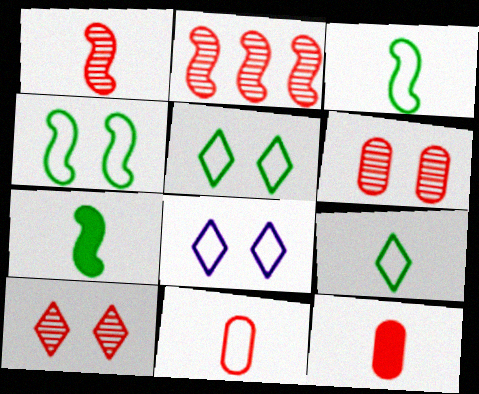[]